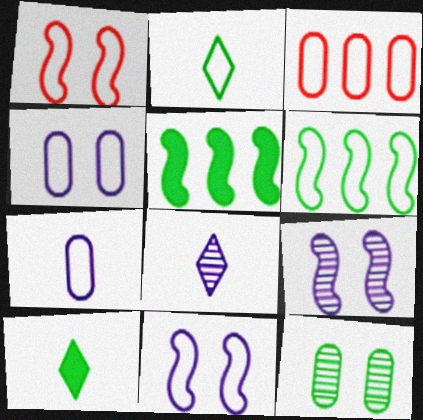[[2, 3, 11], 
[2, 5, 12], 
[3, 9, 10], 
[6, 10, 12]]